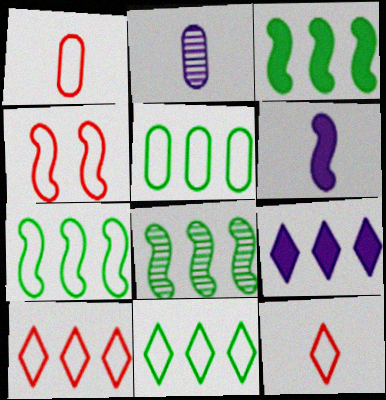[[1, 4, 10], 
[3, 7, 8], 
[4, 6, 8], 
[5, 7, 11]]